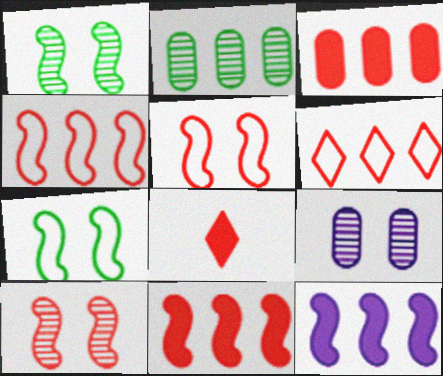[[2, 6, 12]]